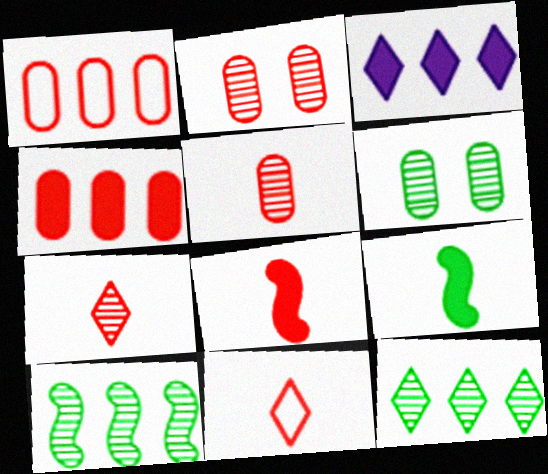[[1, 3, 10], 
[5, 8, 11]]